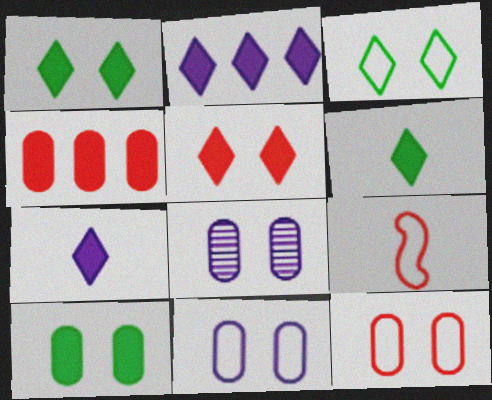[[2, 5, 6], 
[8, 10, 12]]